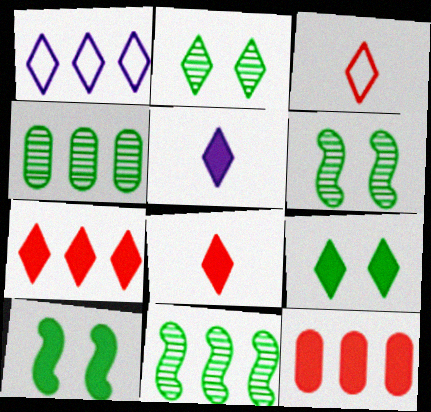[[1, 2, 8], 
[1, 11, 12], 
[5, 7, 9], 
[5, 10, 12]]